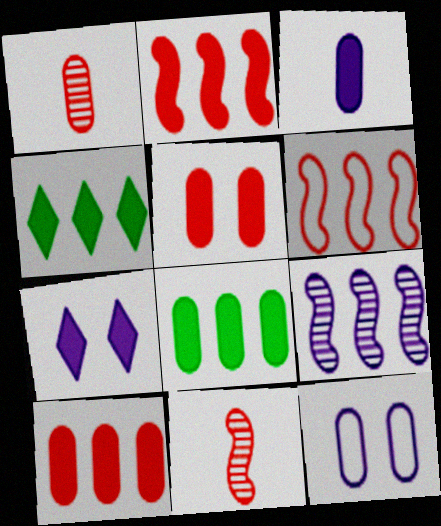[[1, 8, 12], 
[3, 5, 8], 
[4, 11, 12]]